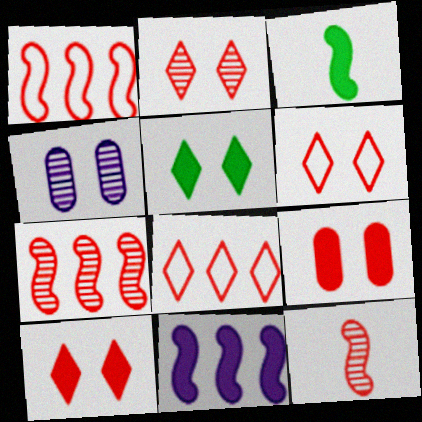[[2, 6, 10], 
[3, 4, 8], 
[8, 9, 12]]